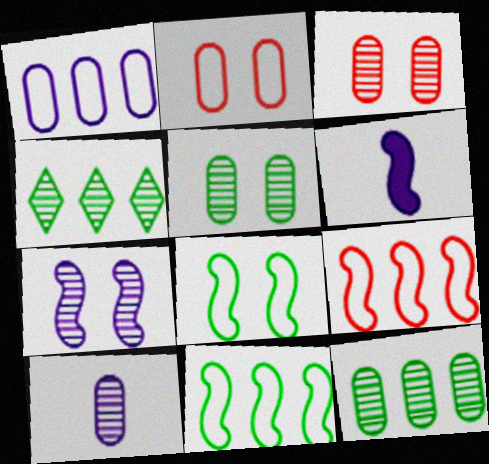[[2, 4, 6], 
[3, 10, 12]]